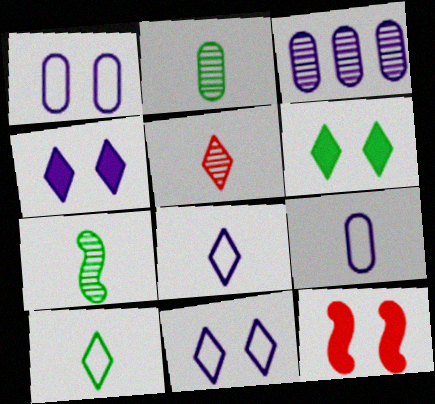[[3, 10, 12]]